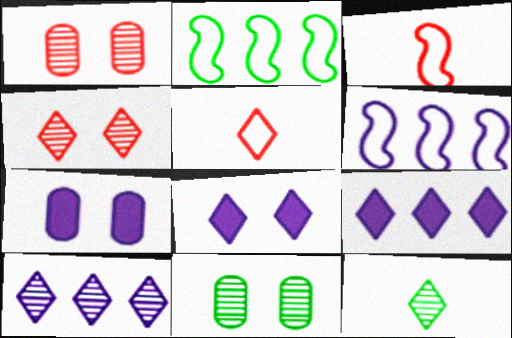[[3, 9, 11], 
[4, 10, 12]]